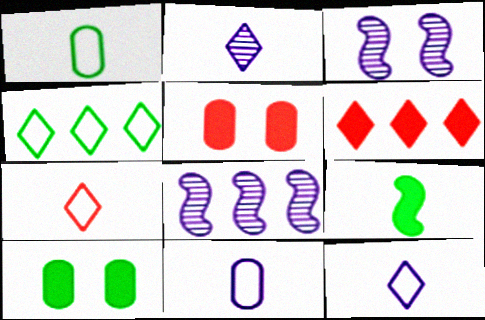[[1, 3, 6], 
[7, 8, 10]]